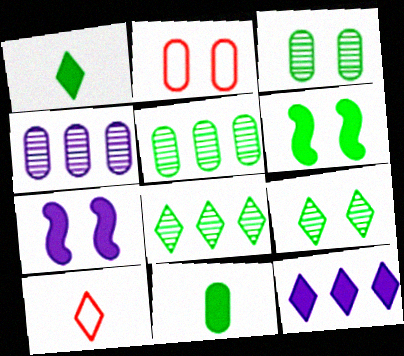[[2, 4, 11], 
[2, 7, 9], 
[4, 6, 10], 
[5, 7, 10], 
[9, 10, 12]]